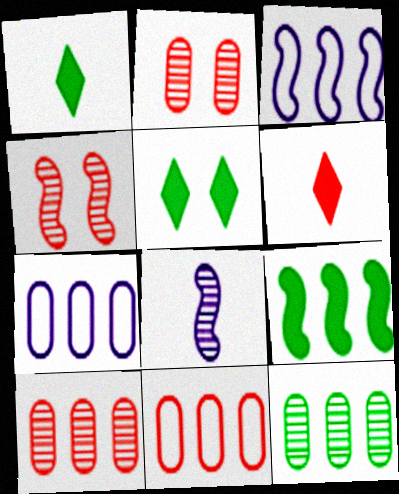[[1, 2, 3], 
[1, 4, 7], 
[4, 6, 11], 
[5, 8, 11]]